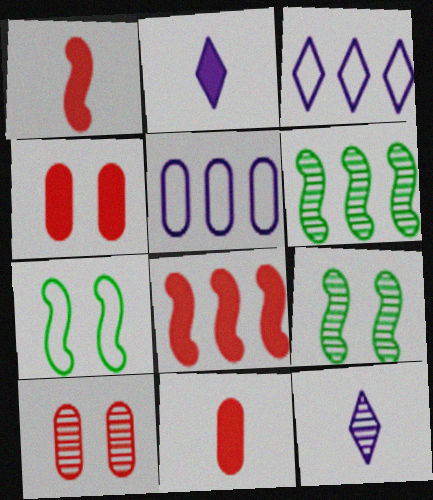[[3, 9, 11], 
[6, 10, 12]]